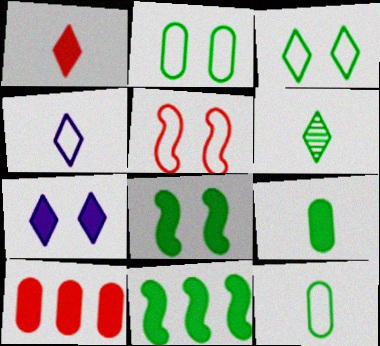[[1, 4, 6], 
[2, 6, 11]]